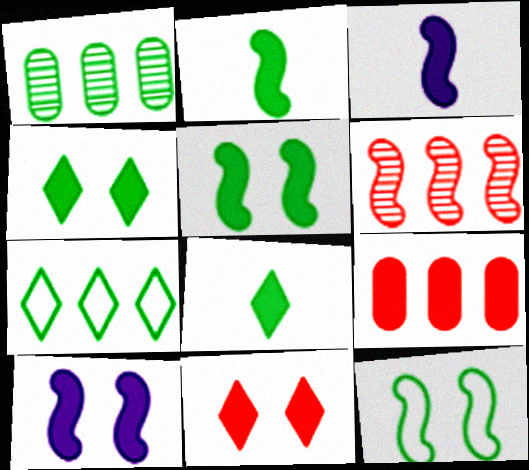[[1, 8, 12], 
[3, 4, 9], 
[3, 6, 12], 
[8, 9, 10]]